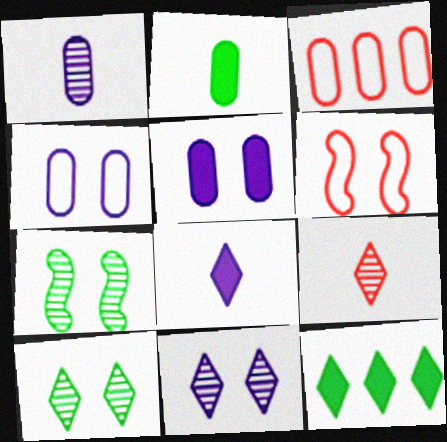[[1, 6, 12], 
[3, 7, 8], 
[5, 6, 10]]